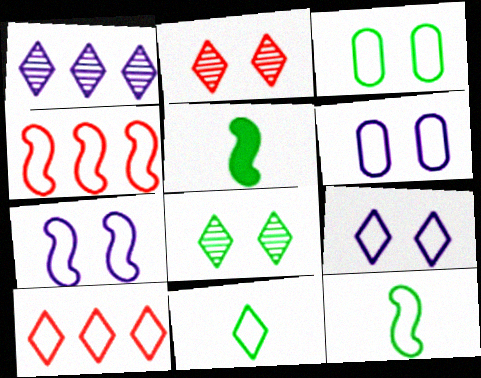[[4, 6, 11], 
[4, 7, 12], 
[6, 7, 9], 
[6, 10, 12], 
[9, 10, 11]]